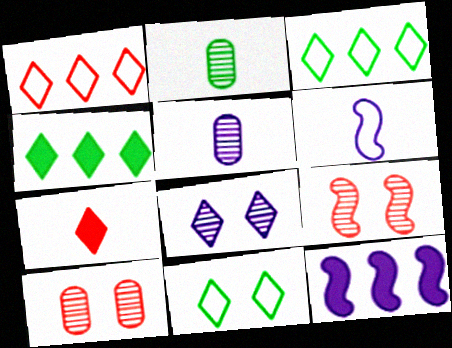[[2, 6, 7], 
[3, 7, 8], 
[4, 6, 10]]